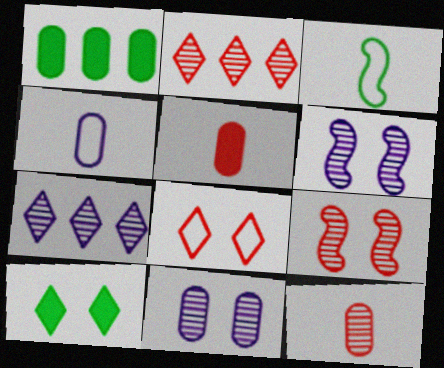[[2, 9, 12]]